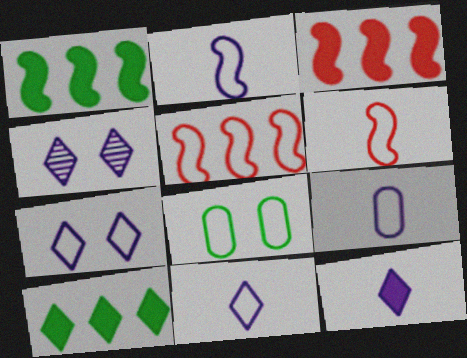[[2, 9, 11], 
[5, 8, 11]]